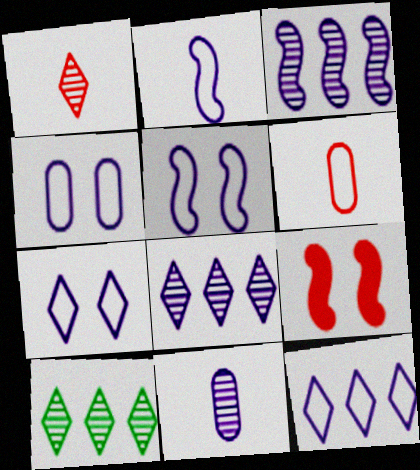[[2, 4, 12], 
[4, 5, 7]]